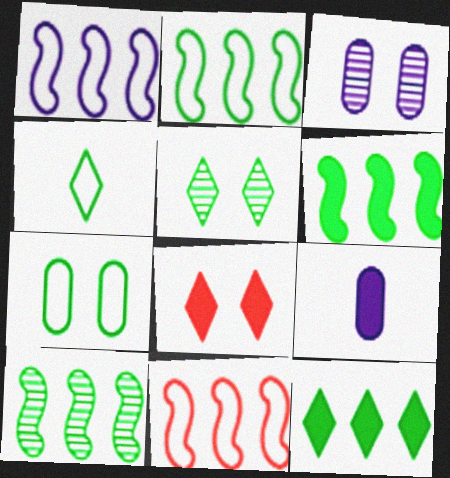[[1, 2, 11], 
[2, 4, 7], 
[2, 6, 10], 
[4, 5, 12], 
[5, 9, 11], 
[6, 8, 9]]